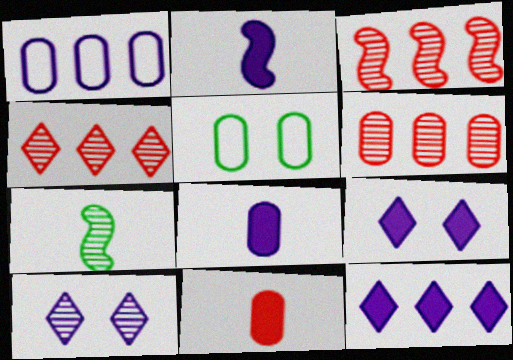[[1, 2, 10], 
[2, 4, 5], 
[3, 4, 6], 
[5, 6, 8], 
[6, 7, 10]]